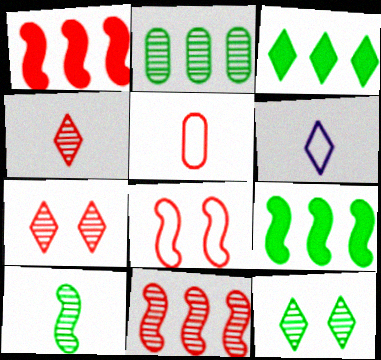[[1, 5, 7], 
[2, 10, 12], 
[3, 6, 7]]